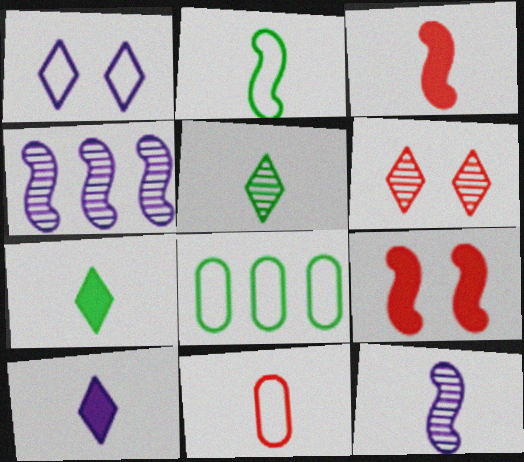[[2, 3, 12], 
[2, 4, 9], 
[7, 11, 12]]